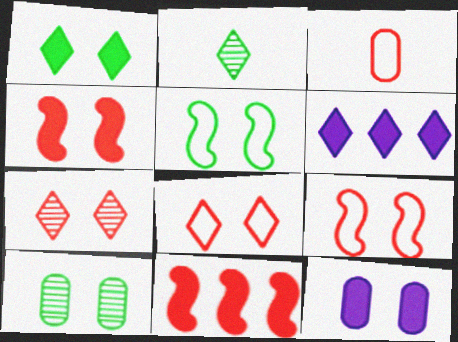[[1, 4, 12], 
[1, 5, 10], 
[2, 6, 8], 
[3, 7, 11], 
[5, 7, 12]]